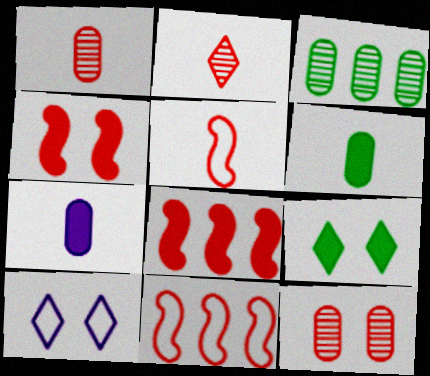[[7, 8, 9]]